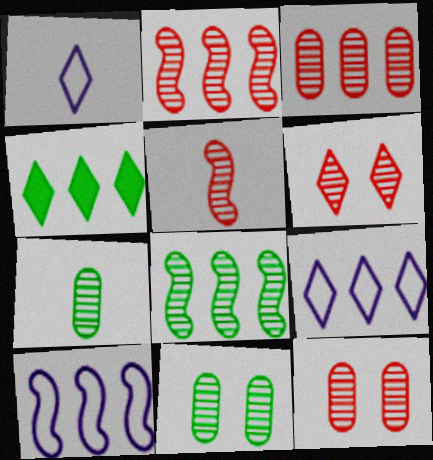[[1, 4, 6], 
[3, 4, 10], 
[3, 5, 6]]